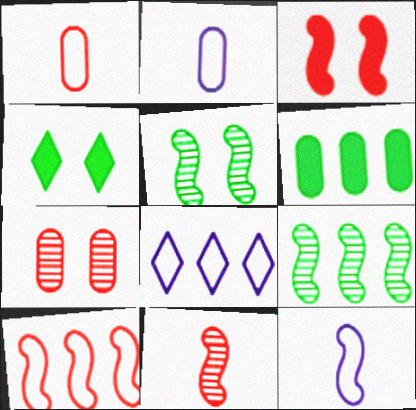[[2, 6, 7], 
[3, 9, 12], 
[3, 10, 11]]